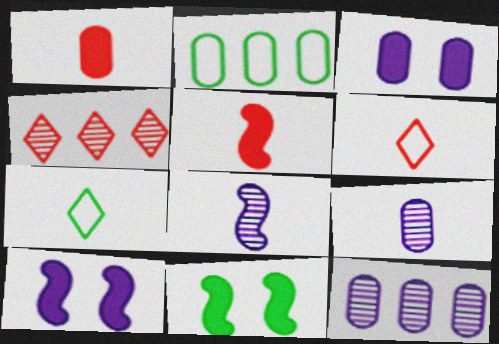[[1, 7, 8], 
[5, 7, 9], 
[6, 11, 12]]